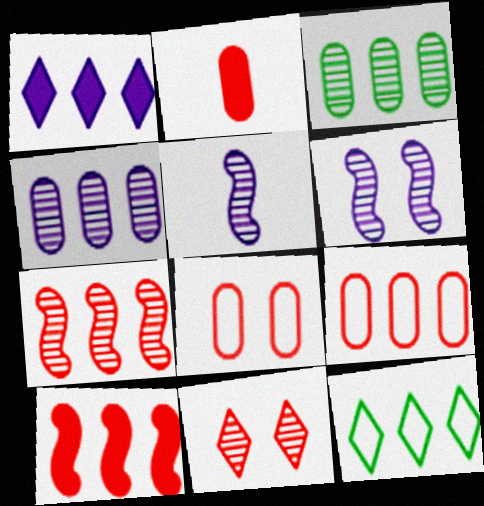[[2, 6, 12], 
[3, 5, 11], 
[4, 10, 12]]